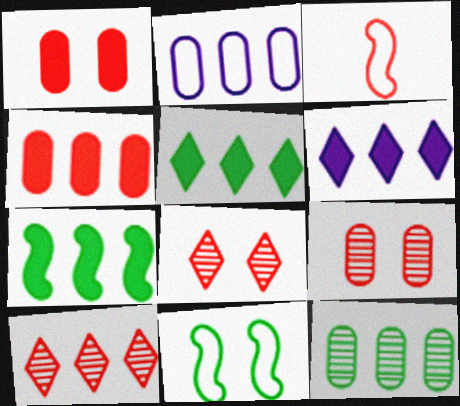[[1, 3, 10], 
[2, 4, 12], 
[2, 7, 10], 
[3, 4, 8], 
[4, 6, 7]]